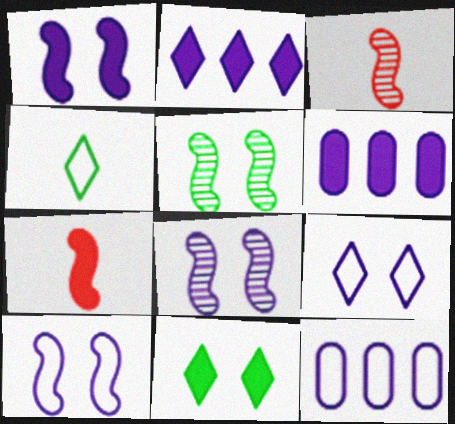[[1, 8, 10], 
[3, 11, 12], 
[6, 7, 11]]